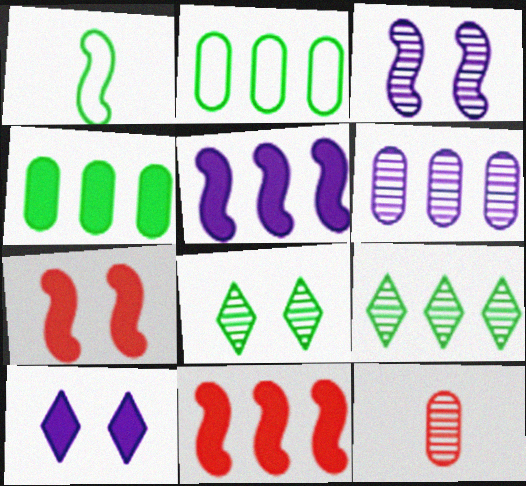[[1, 3, 11], 
[1, 4, 8], 
[3, 9, 12]]